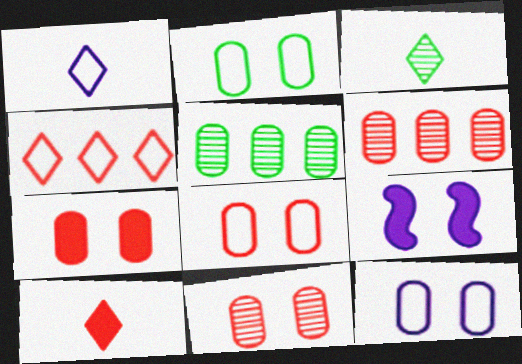[[1, 3, 10], 
[2, 8, 12], 
[7, 8, 11]]